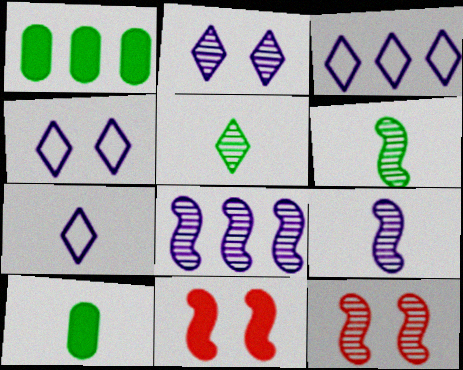[[1, 7, 12], 
[3, 4, 7], 
[3, 10, 12], 
[6, 8, 12]]